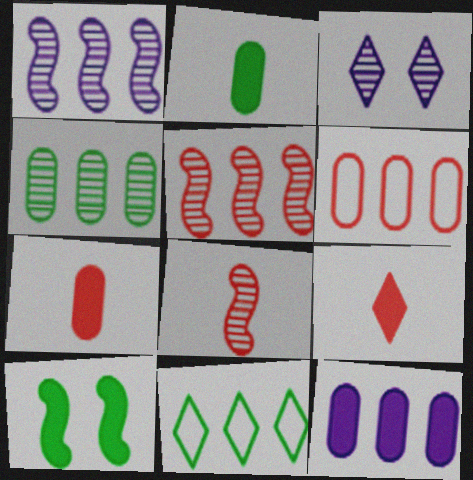[[3, 4, 8], 
[3, 9, 11], 
[4, 6, 12], 
[5, 11, 12], 
[9, 10, 12]]